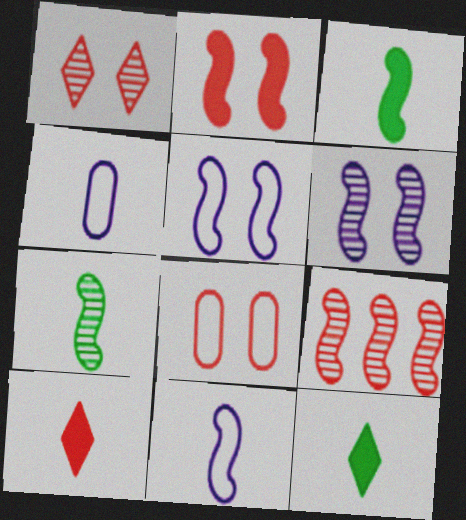[[1, 2, 8], 
[3, 5, 9], 
[4, 7, 10], 
[6, 7, 9], 
[8, 9, 10]]